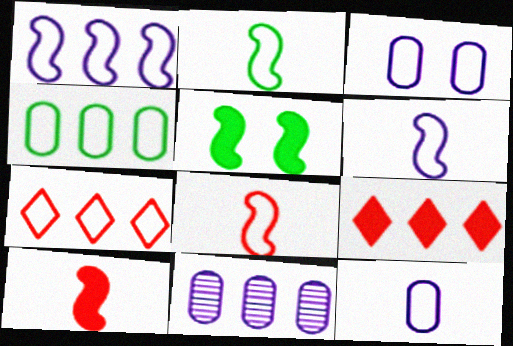[[1, 4, 7], 
[2, 3, 7], 
[2, 6, 8]]